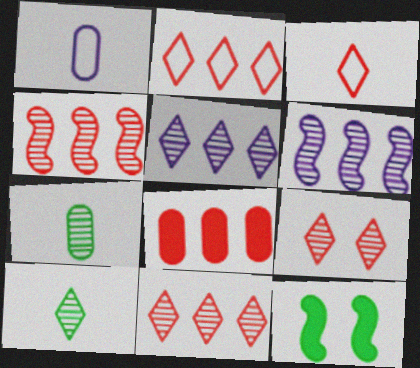[[1, 11, 12], 
[2, 4, 8], 
[5, 9, 10], 
[6, 7, 9]]